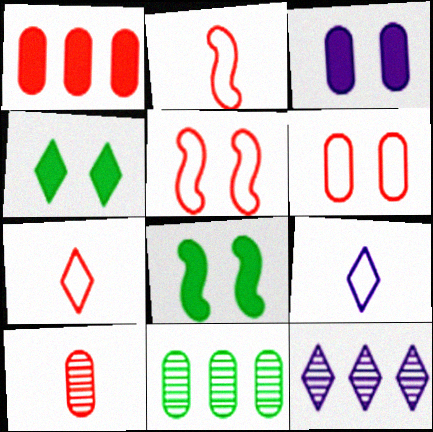[[1, 6, 10], 
[4, 7, 12]]